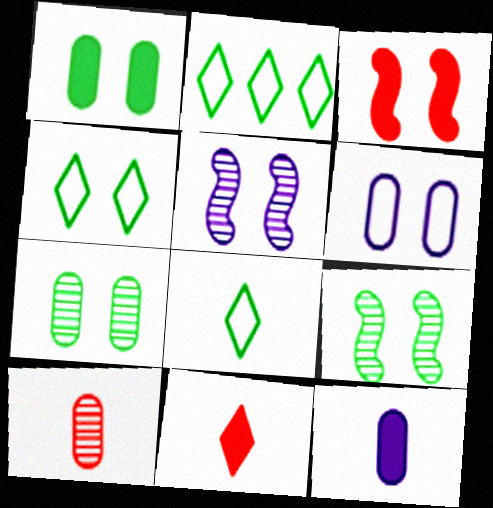[[1, 4, 9], 
[2, 4, 8]]